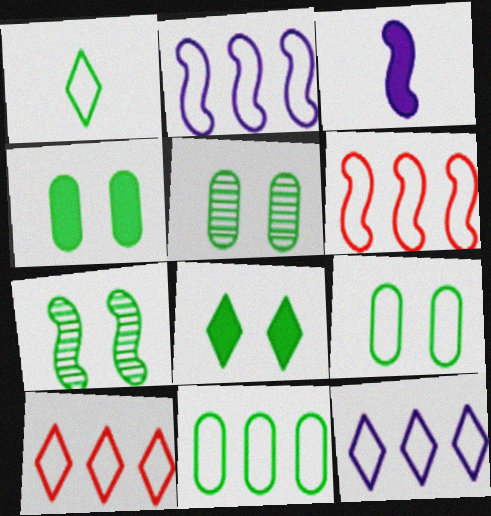[[2, 10, 11], 
[3, 5, 10], 
[3, 6, 7], 
[4, 5, 9], 
[6, 11, 12], 
[7, 8, 9]]